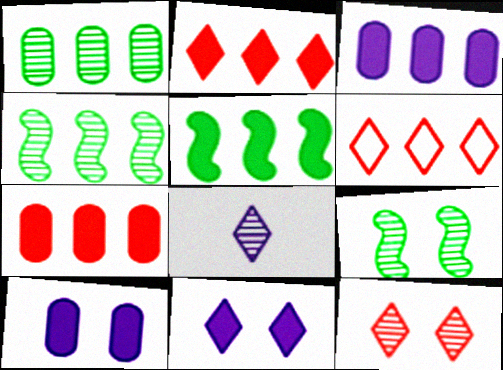[[2, 3, 5], 
[3, 4, 6]]